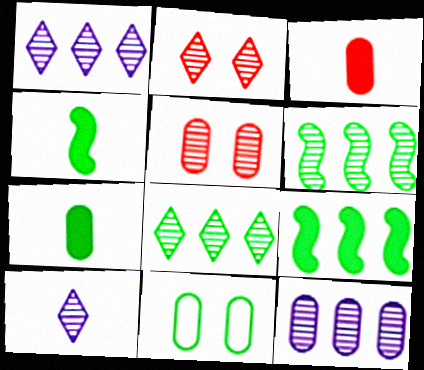[[2, 8, 10], 
[3, 11, 12], 
[4, 8, 11], 
[5, 6, 10]]